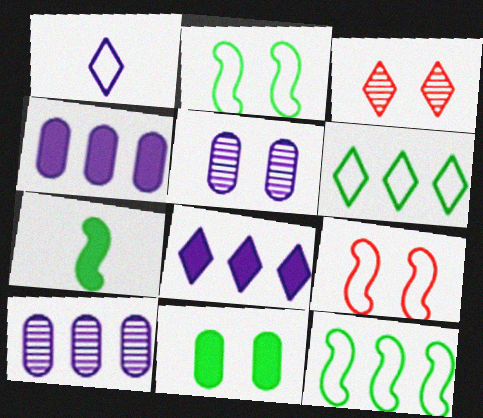[]